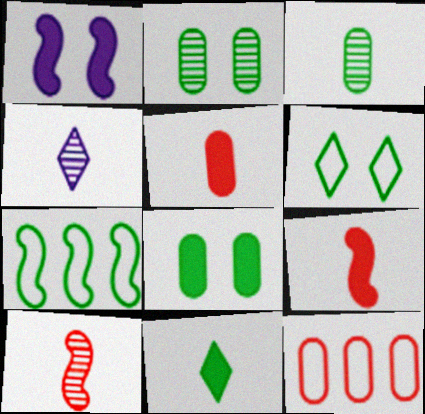[[1, 7, 10], 
[2, 7, 11], 
[3, 4, 10]]